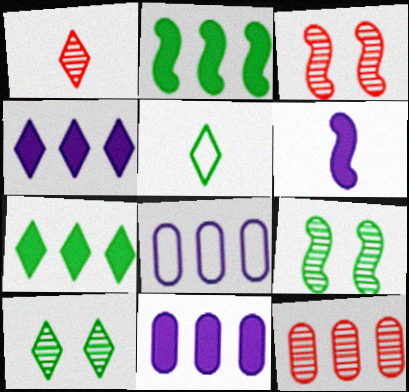[[1, 3, 12], 
[3, 5, 11], 
[5, 7, 10]]